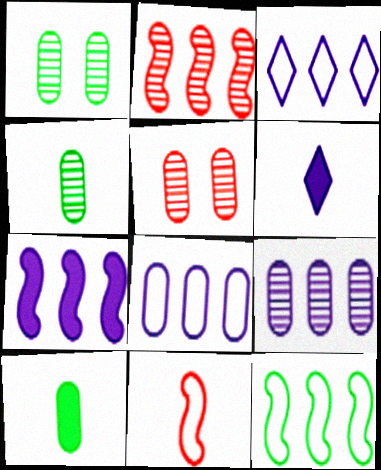[[2, 7, 12], 
[3, 7, 9], 
[4, 5, 9], 
[4, 6, 11], 
[5, 6, 12], 
[5, 8, 10]]